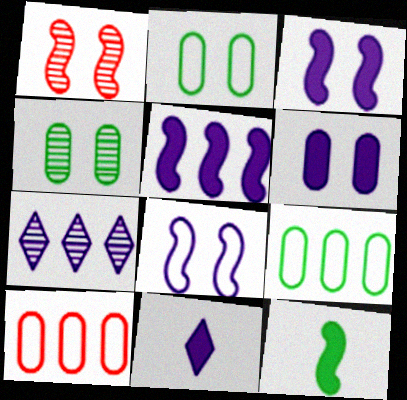[[1, 9, 11], 
[5, 6, 11]]